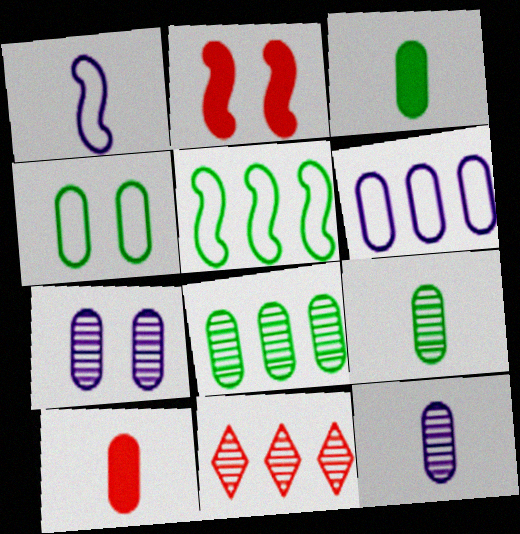[[3, 4, 8]]